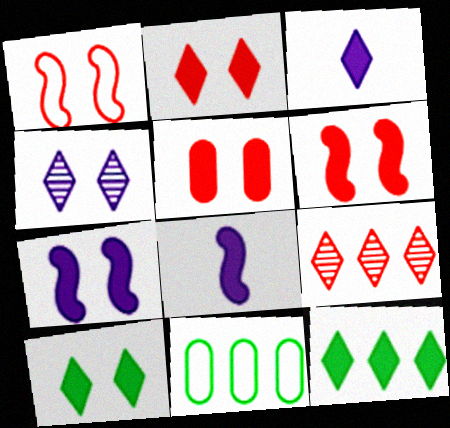[[2, 3, 12], 
[2, 5, 6], 
[5, 7, 10], 
[5, 8, 12]]